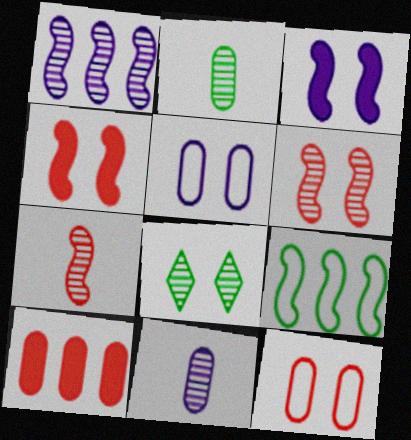[[2, 5, 10], 
[3, 7, 9], 
[3, 8, 12], 
[4, 5, 8]]